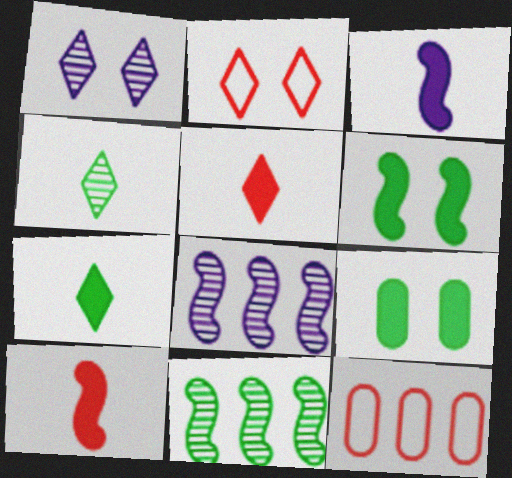[]